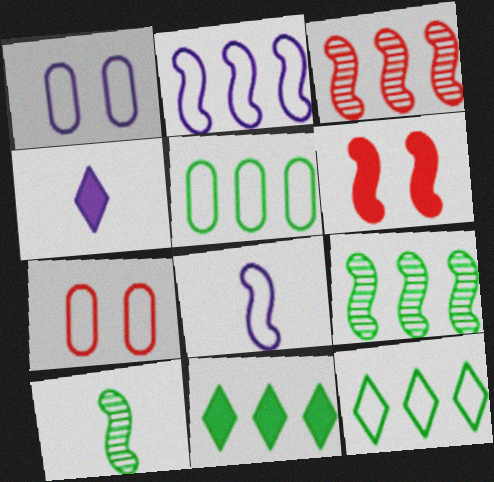[[2, 6, 10], 
[4, 7, 9], 
[5, 9, 11], 
[6, 8, 9], 
[7, 8, 12]]